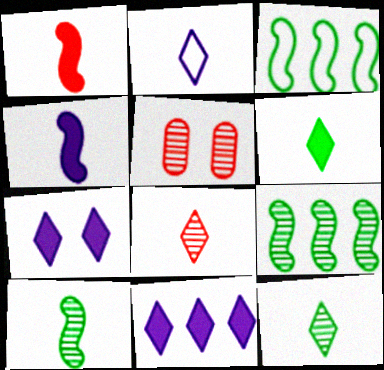[[2, 6, 8]]